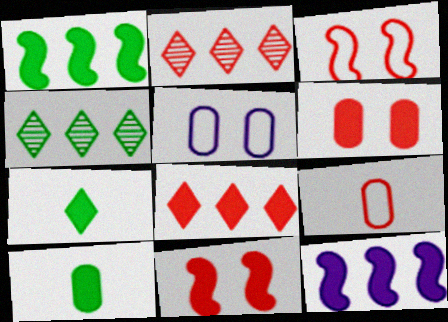[[2, 9, 11], 
[6, 7, 12]]